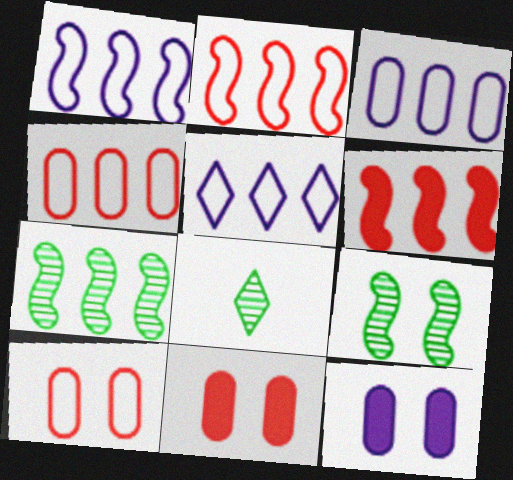[[1, 3, 5], 
[1, 6, 7], 
[1, 8, 11], 
[2, 8, 12]]